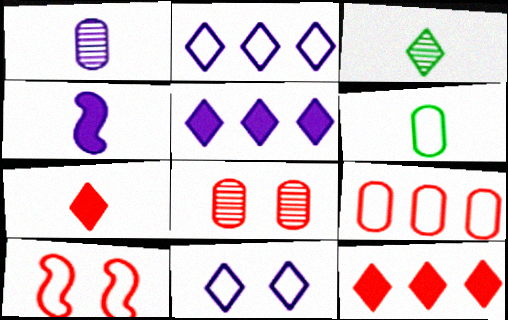[[2, 6, 10], 
[3, 11, 12]]